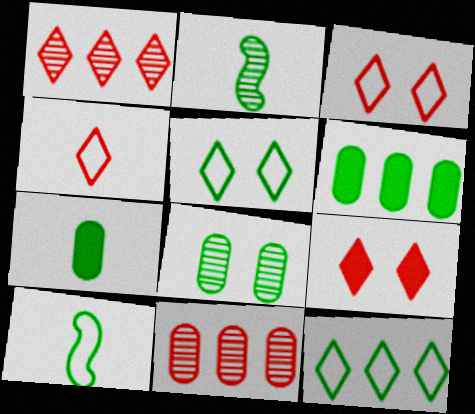[[1, 4, 9], 
[2, 5, 6]]